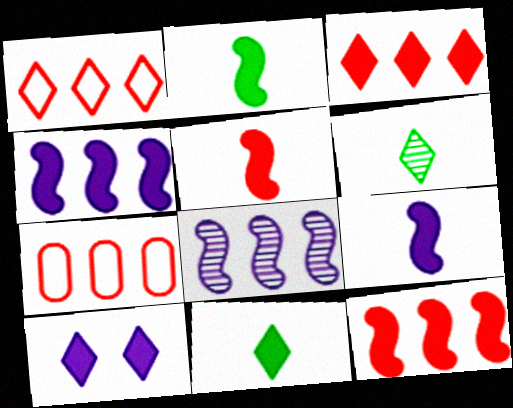[[1, 6, 10], 
[2, 5, 9], 
[3, 10, 11]]